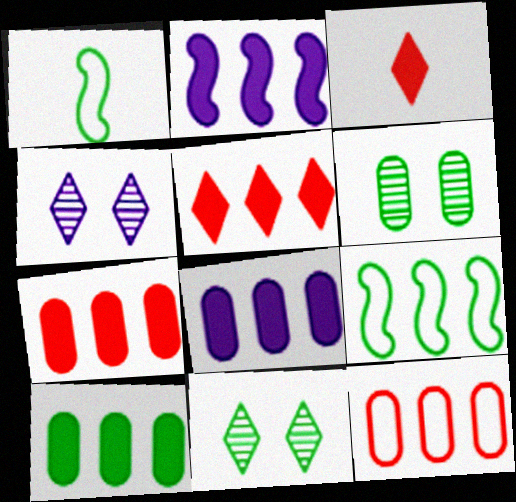[[1, 4, 7], 
[1, 10, 11], 
[2, 5, 10], 
[7, 8, 10]]